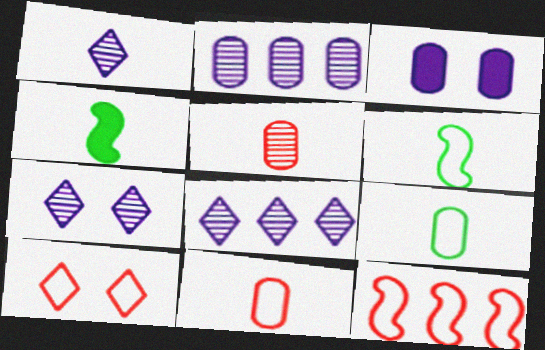[[1, 4, 11], 
[1, 7, 8], 
[2, 4, 10], 
[10, 11, 12]]